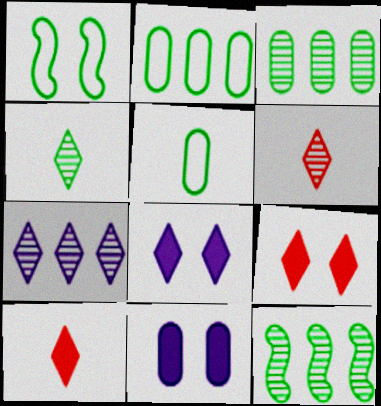[]